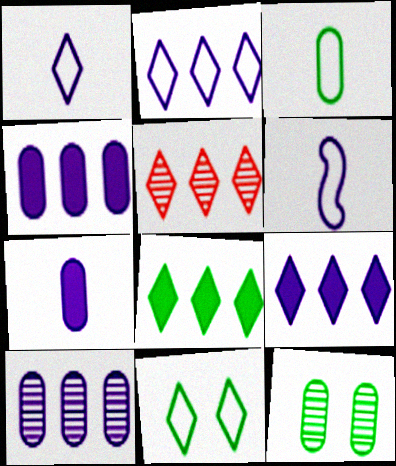[[2, 5, 8]]